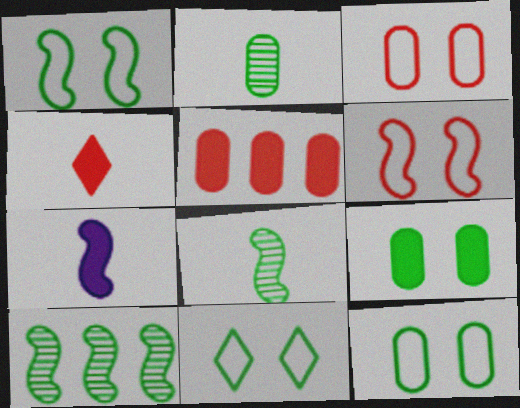[[1, 11, 12], 
[6, 7, 10]]